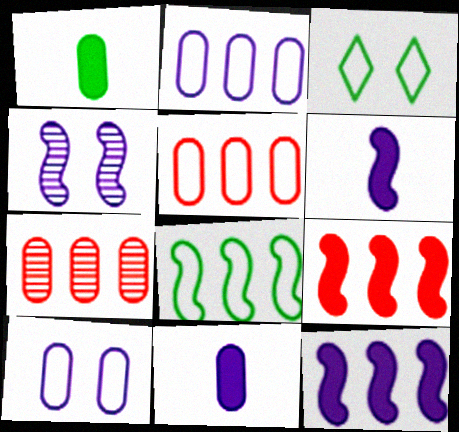[[1, 7, 10], 
[3, 6, 7]]